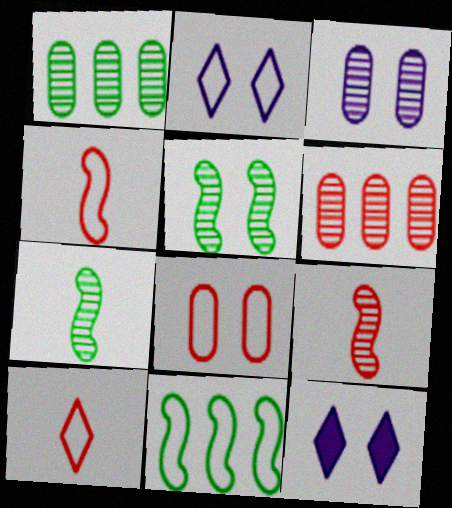[[1, 4, 12], 
[5, 8, 12]]